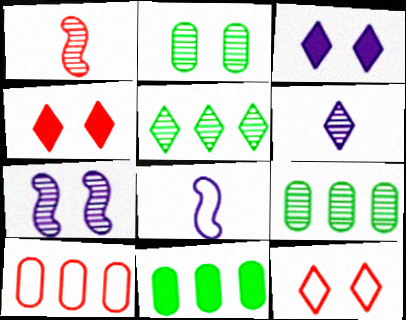[[1, 4, 10], 
[4, 8, 9]]